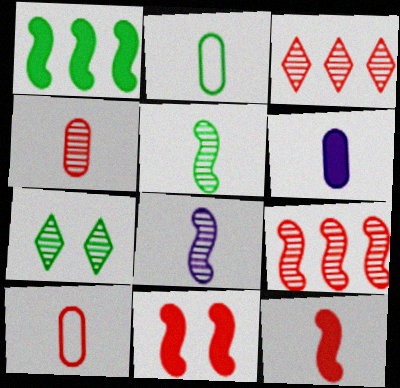[[1, 2, 7], 
[2, 4, 6], 
[3, 10, 11]]